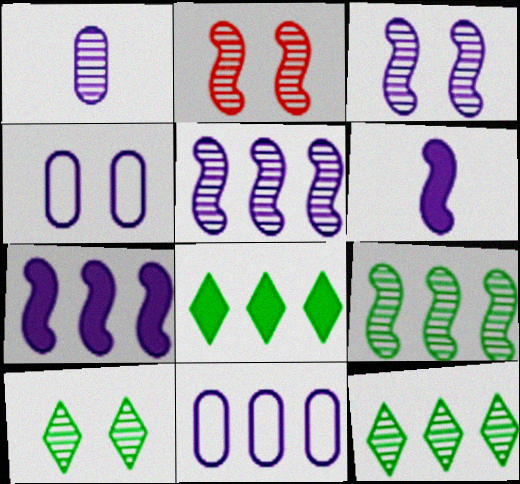[[1, 2, 12]]